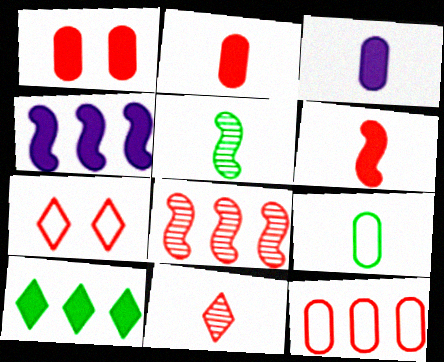[[2, 7, 8]]